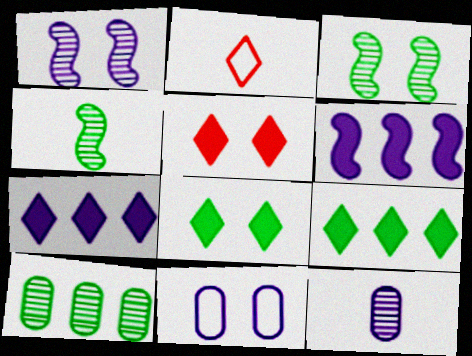[[3, 5, 11]]